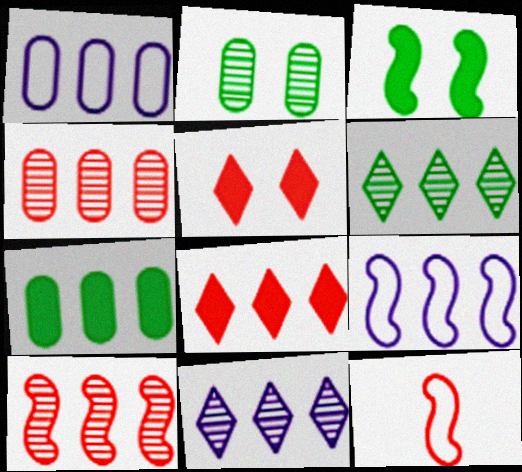[[1, 4, 7], 
[4, 5, 12]]